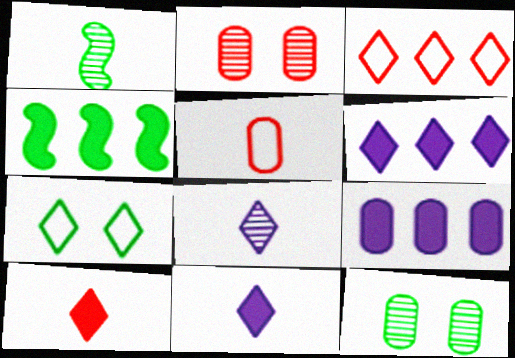[[1, 5, 11], 
[5, 9, 12]]